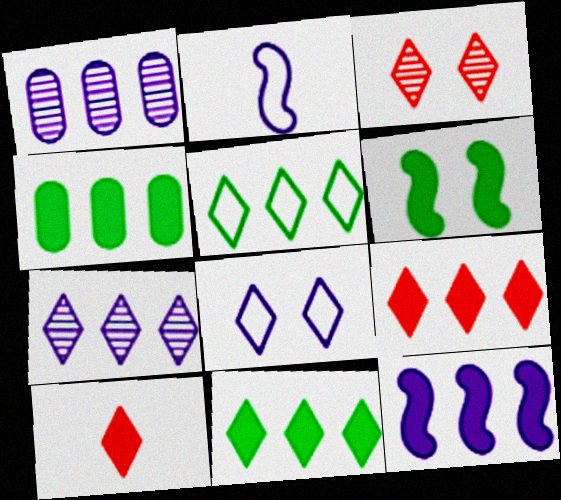[[2, 3, 4], 
[4, 9, 12], 
[5, 7, 9]]